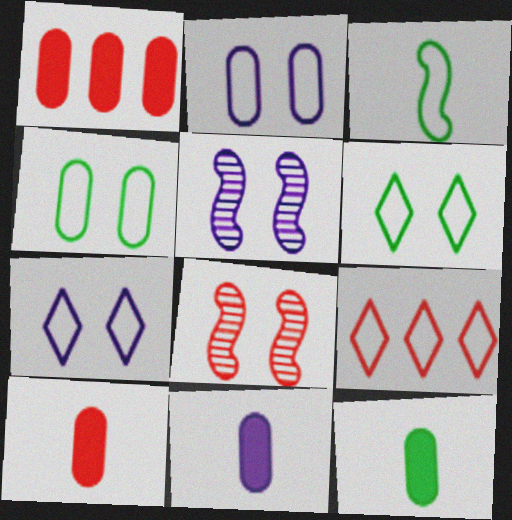[[2, 3, 9], 
[5, 9, 12], 
[8, 9, 10], 
[10, 11, 12]]